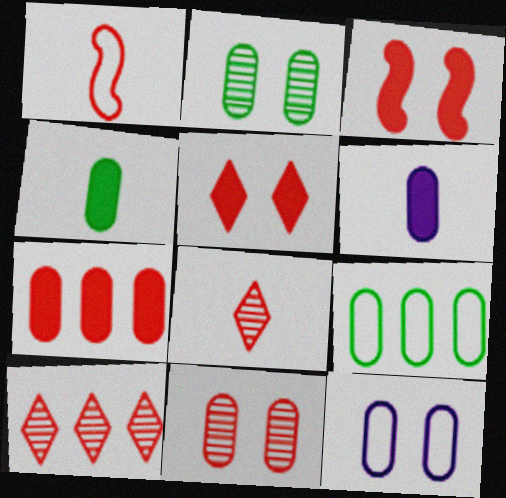[[2, 4, 9], 
[6, 9, 11]]